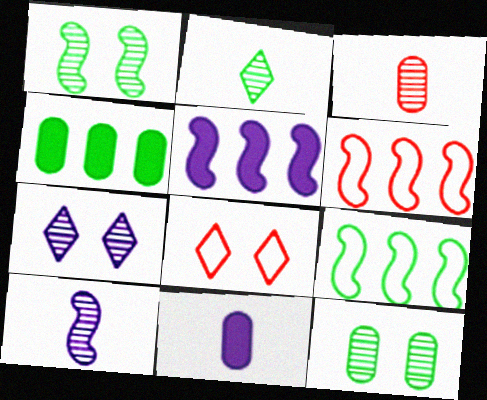[[2, 3, 10], 
[4, 8, 10]]